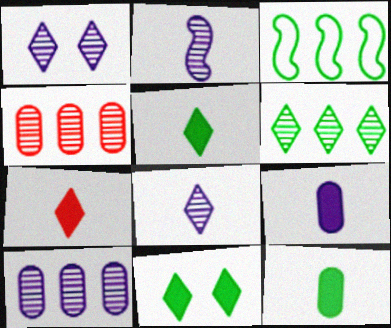[[1, 2, 10]]